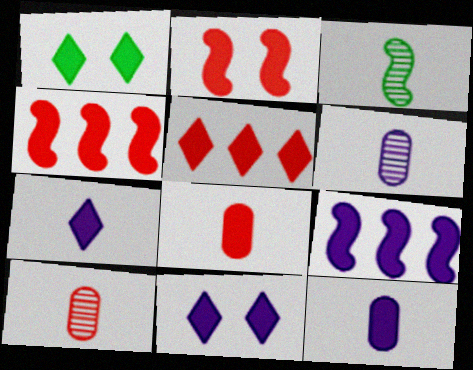[[1, 4, 12], 
[1, 5, 7], 
[1, 8, 9], 
[2, 5, 8], 
[9, 11, 12]]